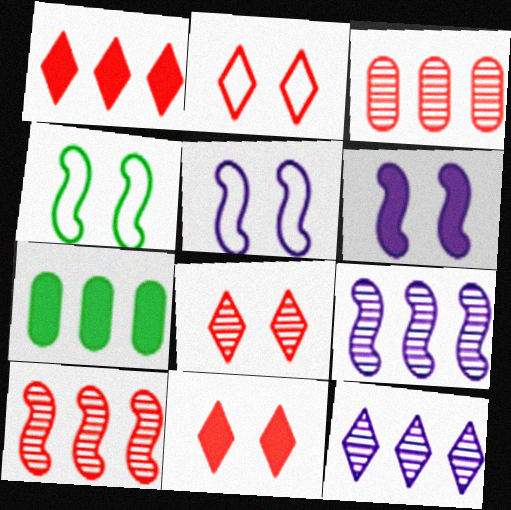[[2, 8, 11]]